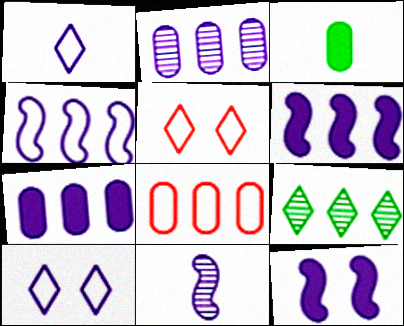[[1, 2, 12], 
[4, 11, 12], 
[6, 8, 9], 
[7, 10, 11]]